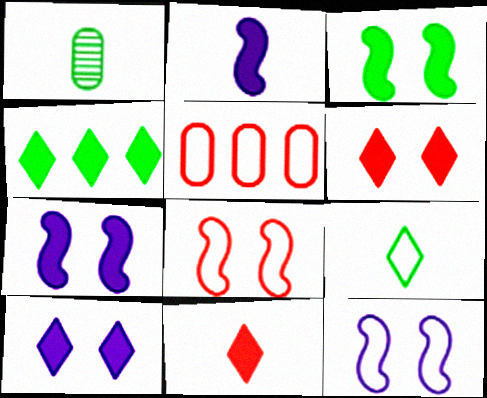[[4, 10, 11], 
[5, 9, 12]]